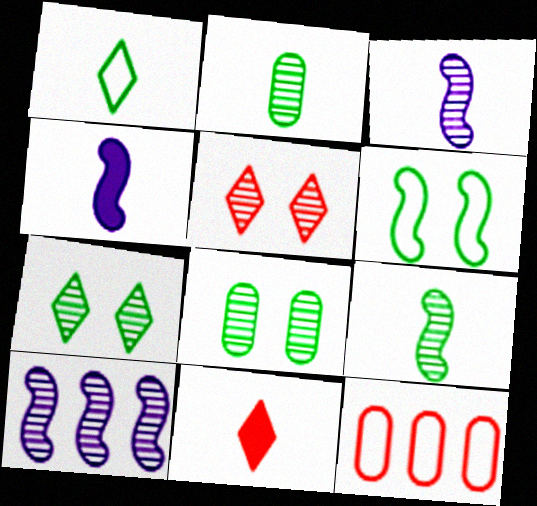[[2, 5, 10], 
[4, 7, 12]]